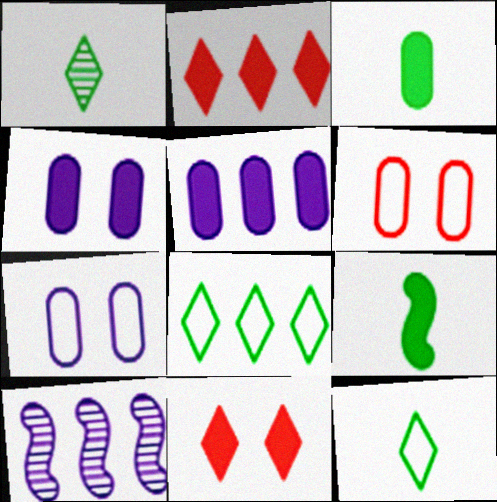[[2, 4, 9], 
[5, 9, 11]]